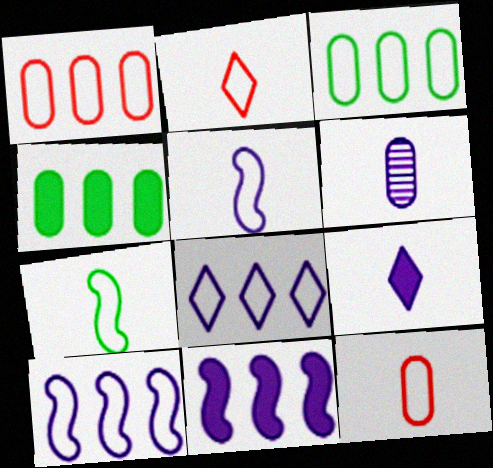[[5, 6, 9]]